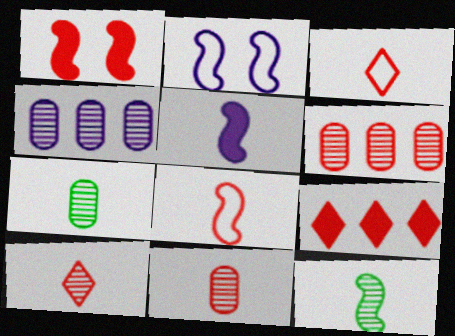[[1, 3, 6], 
[2, 7, 9], 
[3, 5, 7], 
[5, 8, 12]]